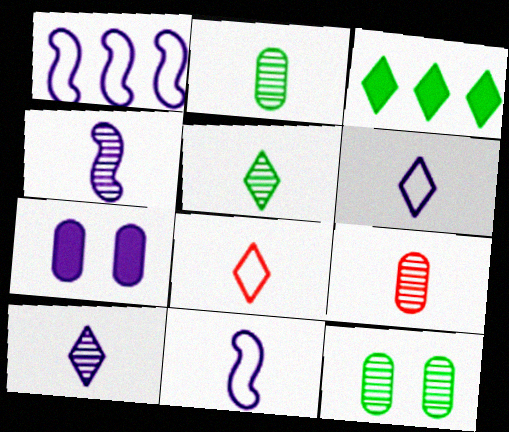[[1, 7, 10], 
[4, 5, 9]]